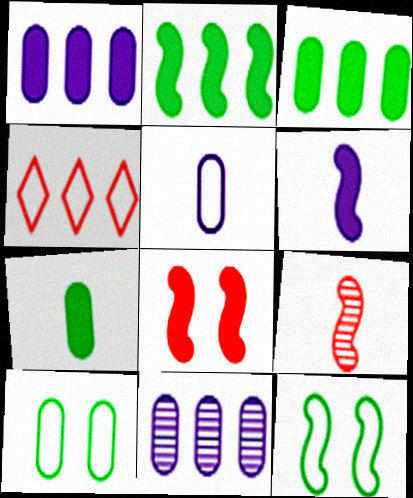[[2, 4, 11], 
[2, 6, 8], 
[4, 5, 12]]